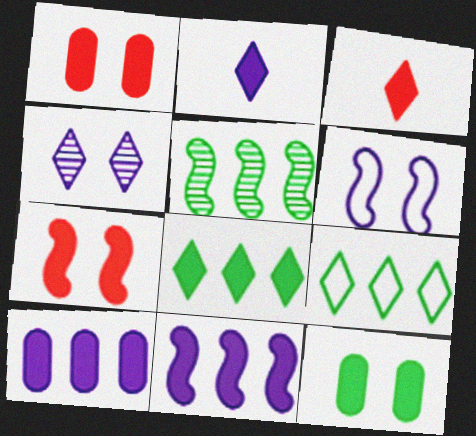[[3, 4, 9], 
[3, 11, 12]]